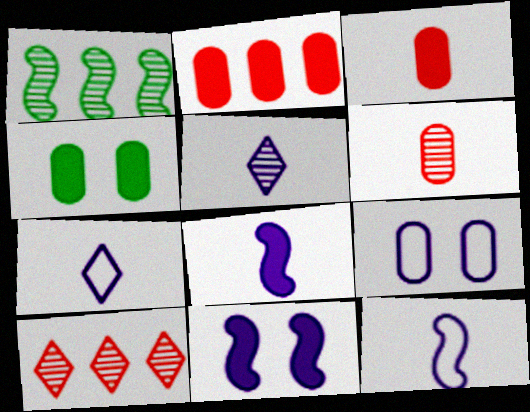[[4, 10, 12]]